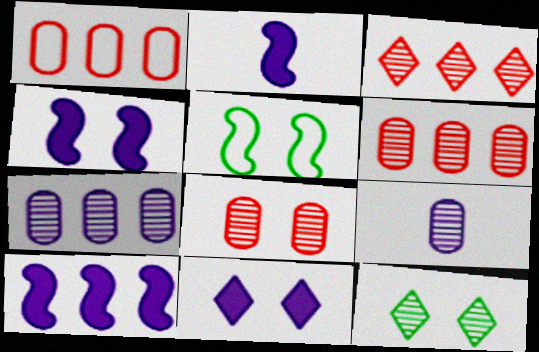[[1, 2, 12], 
[2, 4, 10], 
[5, 8, 11]]